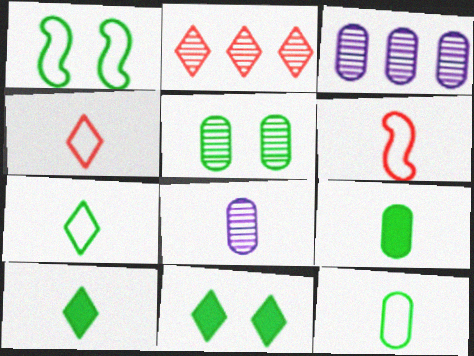[[1, 5, 11], 
[3, 6, 11], 
[6, 8, 10]]